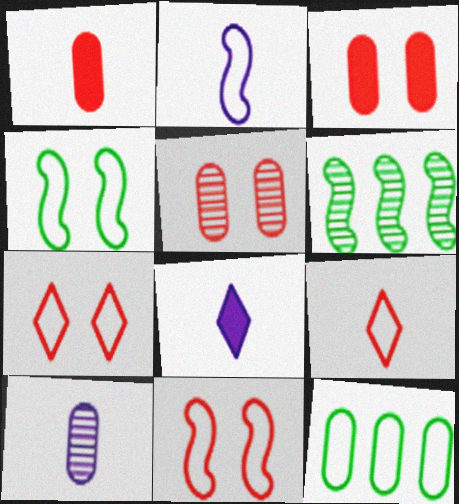[[2, 7, 12], 
[2, 8, 10], 
[3, 10, 12]]